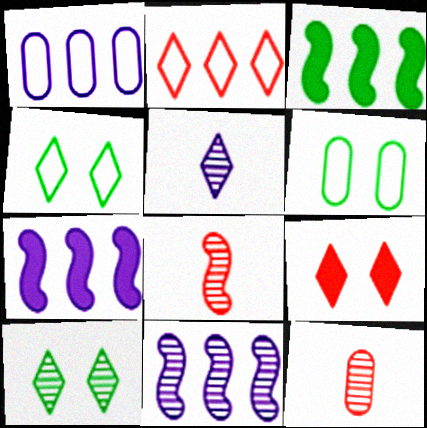[[4, 7, 12], 
[10, 11, 12]]